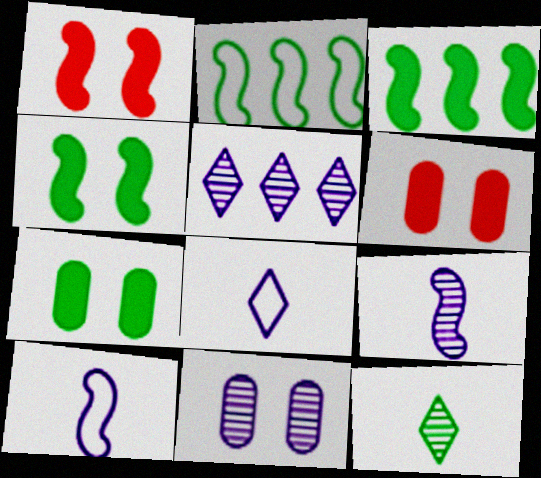[[1, 2, 9], 
[2, 7, 12], 
[5, 9, 11]]